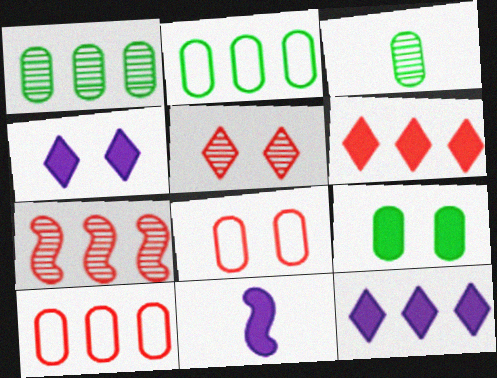[[2, 3, 9], 
[2, 5, 11], 
[2, 7, 12], 
[6, 7, 10], 
[6, 9, 11]]